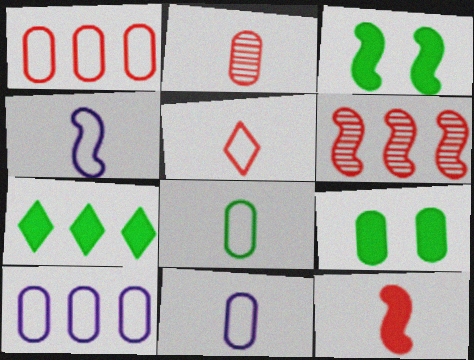[[2, 5, 12], 
[2, 9, 10], 
[3, 4, 6], 
[4, 5, 8], 
[6, 7, 10]]